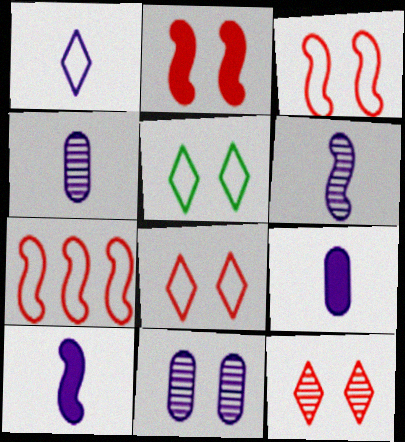[[1, 4, 10], 
[1, 6, 9], 
[2, 5, 11]]